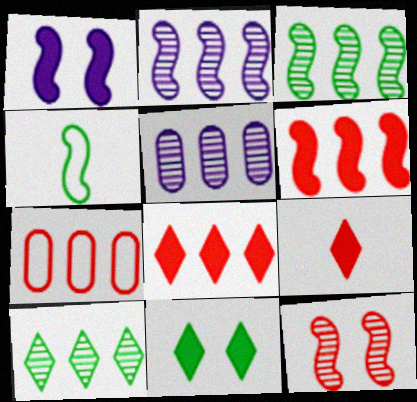[[7, 9, 12]]